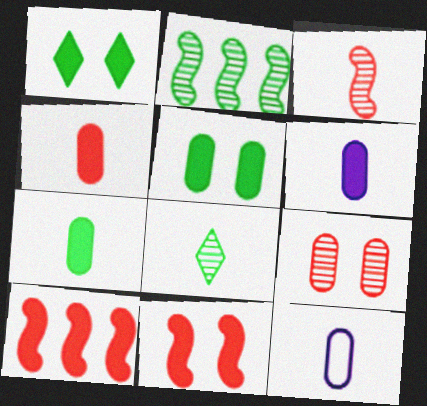[[1, 6, 10], 
[4, 6, 7]]